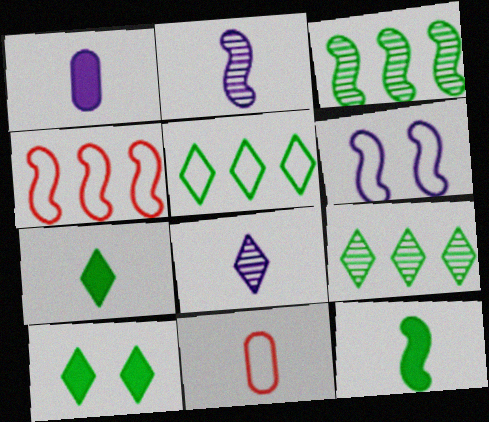[[2, 7, 11], 
[5, 6, 11], 
[8, 11, 12]]